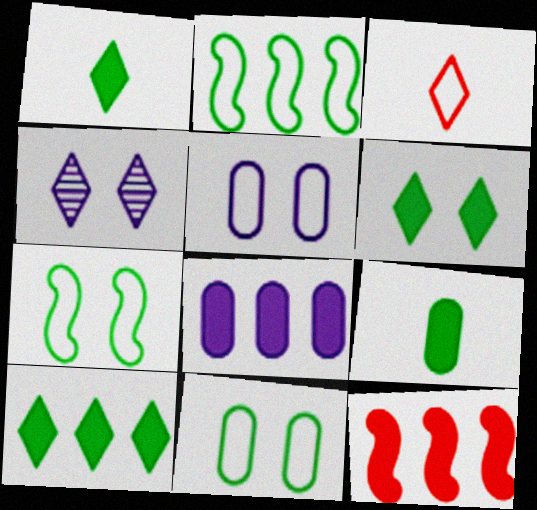[[1, 6, 10], 
[2, 3, 5], 
[3, 4, 10], 
[8, 10, 12]]